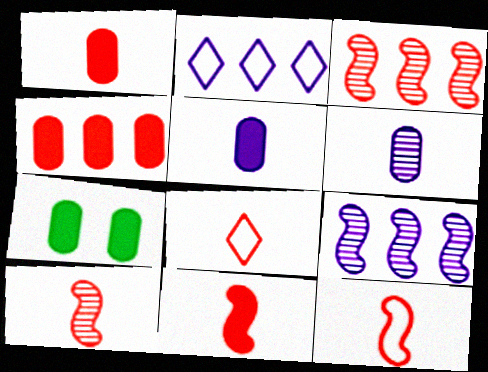[[1, 8, 10], 
[2, 7, 10], 
[4, 5, 7], 
[7, 8, 9], 
[10, 11, 12]]